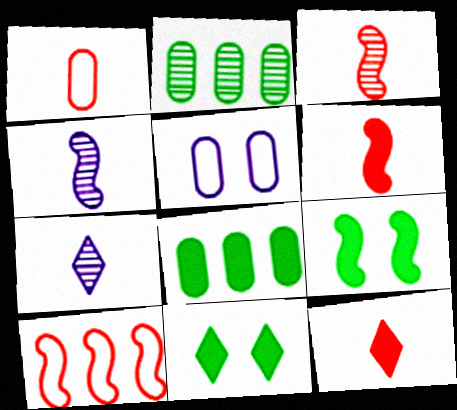[[1, 3, 12], 
[4, 9, 10]]